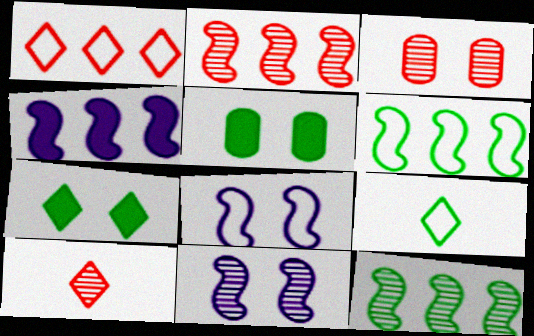[[2, 3, 10], 
[2, 4, 6], 
[3, 4, 9], 
[3, 7, 8], 
[5, 9, 12]]